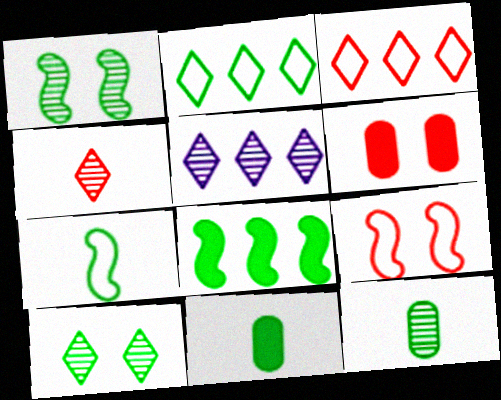[[1, 2, 11], 
[1, 7, 8], 
[4, 5, 10], 
[5, 6, 7], 
[5, 9, 11]]